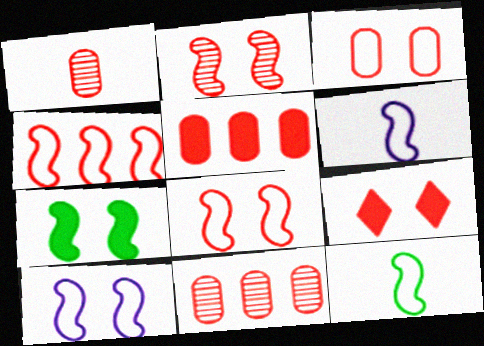[[1, 3, 5], 
[1, 4, 9], 
[2, 3, 9], 
[2, 7, 10], 
[4, 10, 12]]